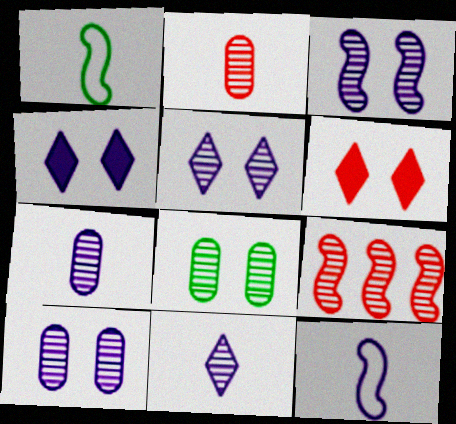[[3, 5, 10], 
[8, 9, 11]]